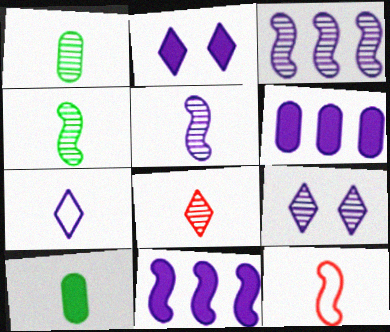[[1, 5, 8]]